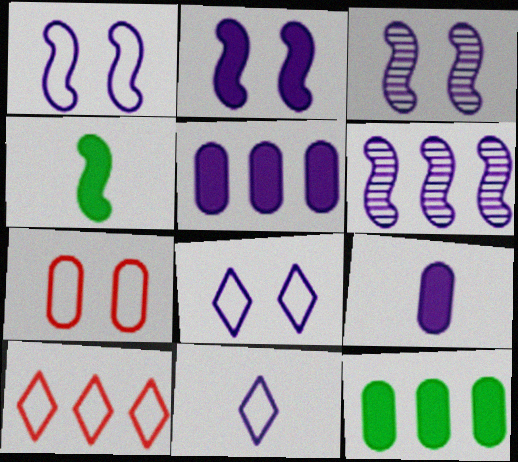[[1, 2, 3], 
[3, 5, 11], 
[6, 8, 9], 
[6, 10, 12]]